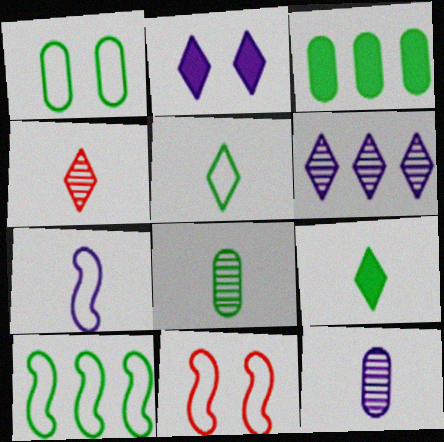[[1, 3, 8], 
[1, 5, 10], 
[7, 10, 11]]